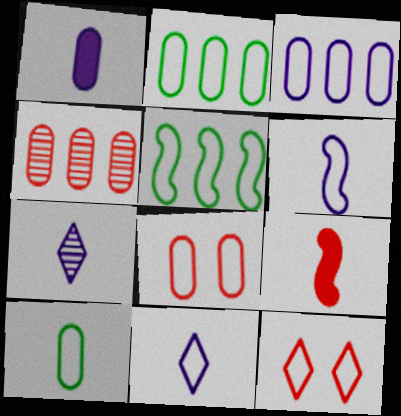[[1, 6, 7], 
[2, 6, 12], 
[3, 8, 10], 
[4, 9, 12], 
[5, 8, 11], 
[7, 9, 10]]